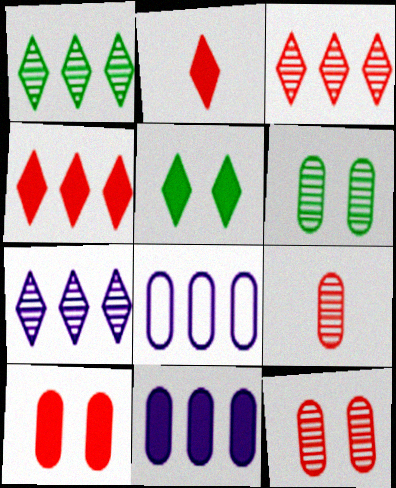[[1, 3, 7]]